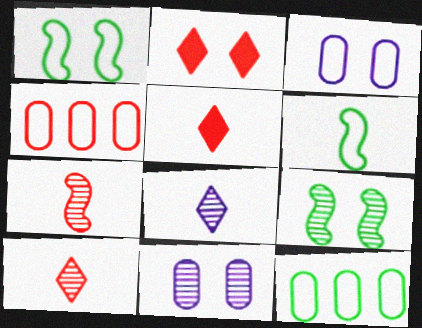[[1, 2, 11], 
[2, 3, 9], 
[2, 4, 7]]